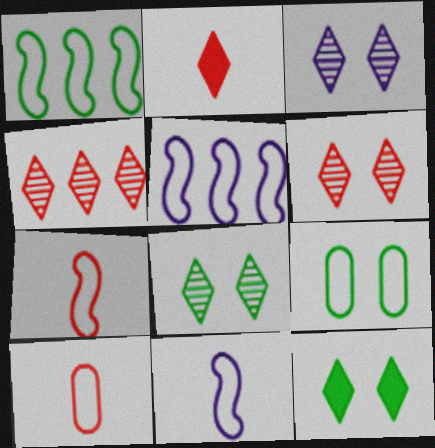[[3, 6, 8]]